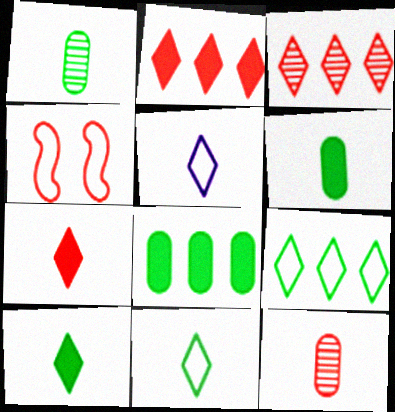[[2, 4, 12]]